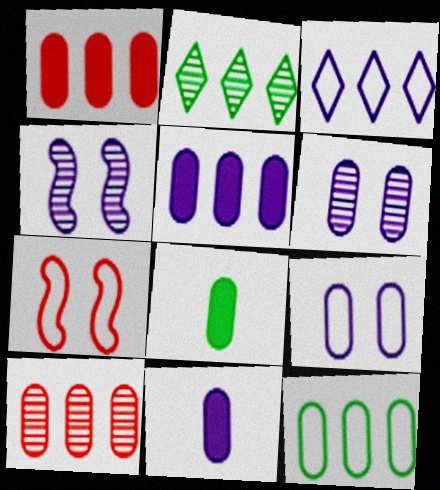[[2, 7, 11], 
[3, 4, 11], 
[5, 10, 12], 
[8, 9, 10]]